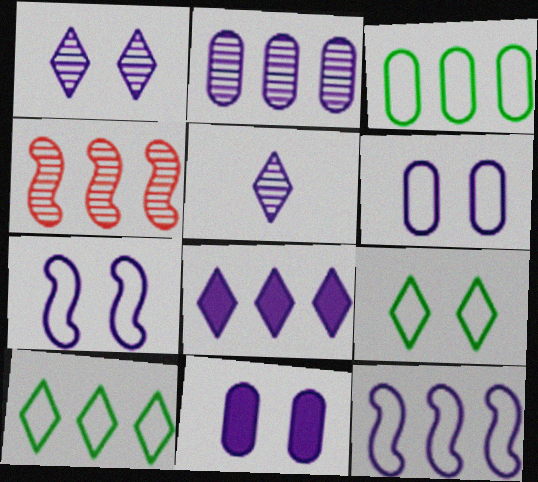[[1, 7, 11], 
[2, 8, 12], 
[3, 4, 8], 
[5, 11, 12]]